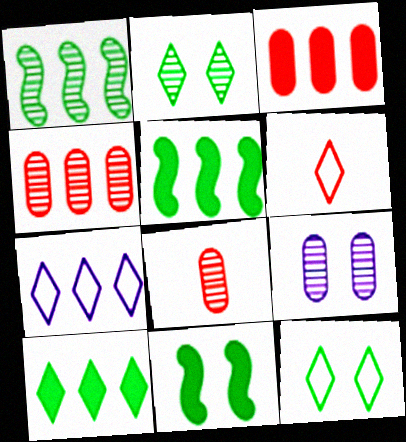[[1, 3, 7], 
[4, 5, 7], 
[5, 6, 9], 
[6, 7, 12], 
[7, 8, 11]]